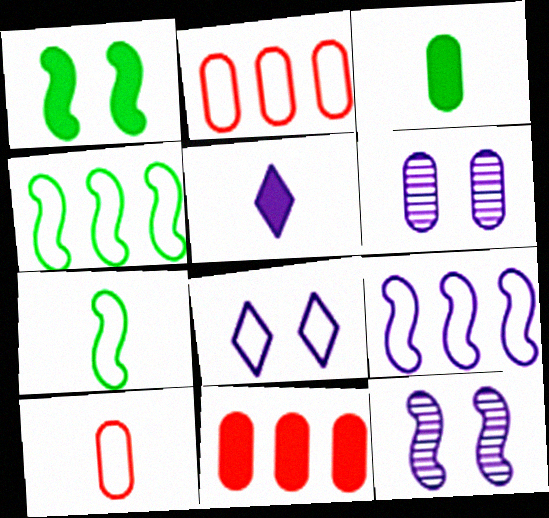[[1, 5, 11], 
[2, 3, 6], 
[2, 7, 8], 
[4, 8, 10], 
[5, 6, 9]]